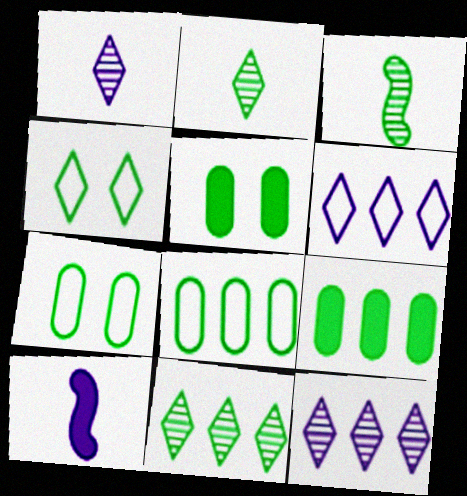[[3, 4, 9]]